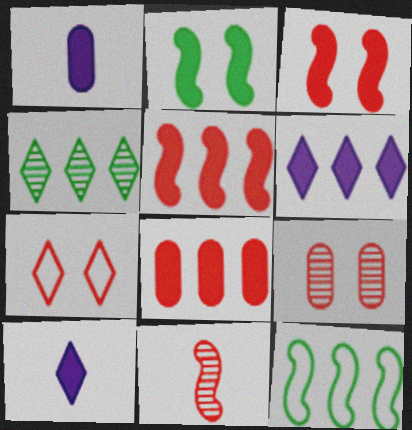[[2, 8, 10], 
[3, 7, 9], 
[4, 7, 10], 
[7, 8, 11], 
[9, 10, 12]]